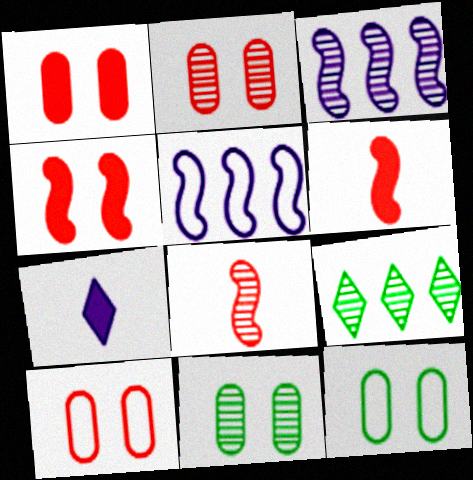[[1, 2, 10]]